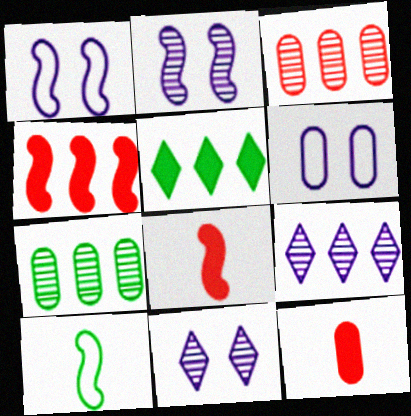[[2, 4, 10], 
[6, 7, 12]]